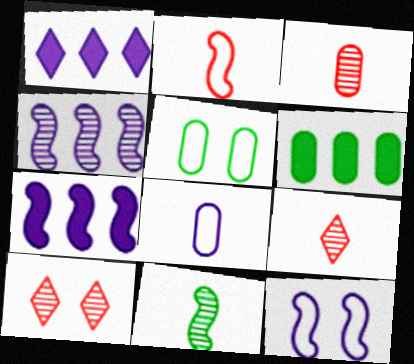[[5, 7, 9], 
[6, 9, 12]]